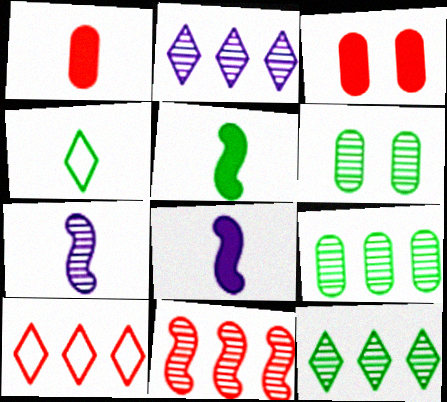[[1, 4, 7], 
[2, 9, 11], 
[6, 8, 10]]